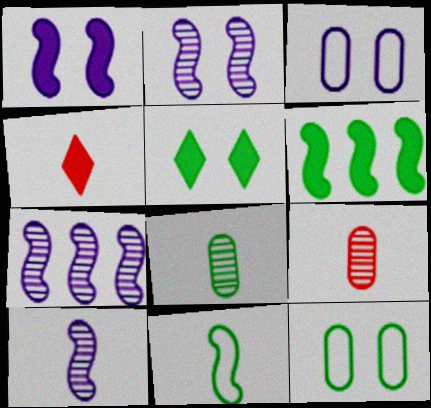[[2, 7, 10], 
[4, 7, 12]]